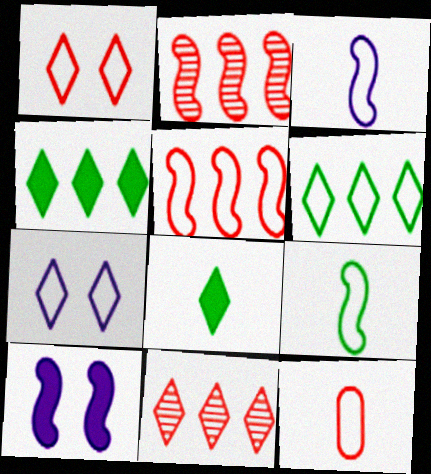[[1, 5, 12], 
[2, 9, 10], 
[7, 8, 11]]